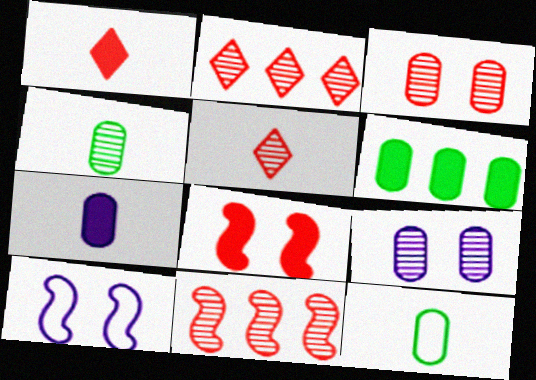[[3, 5, 11], 
[5, 6, 10]]